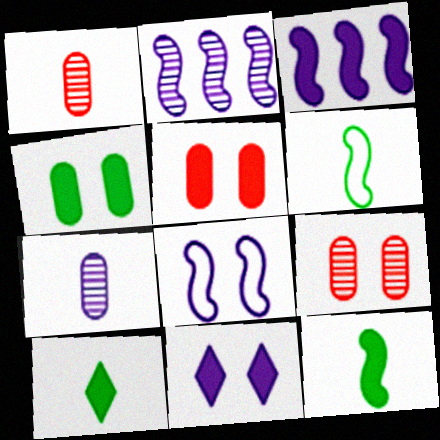[[3, 5, 10]]